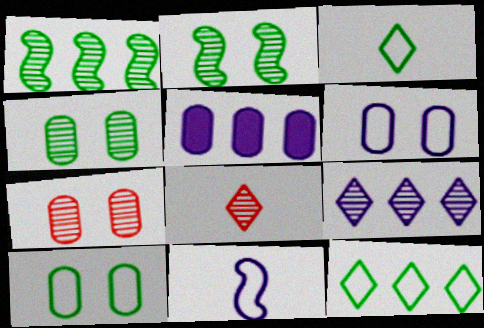[]